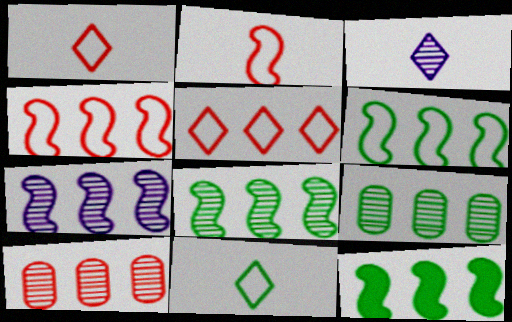[[4, 7, 12], 
[6, 8, 12]]